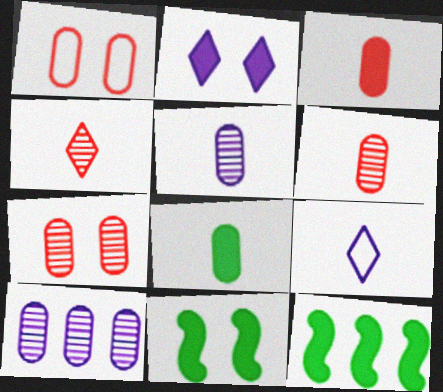[[1, 8, 10], 
[2, 3, 12], 
[7, 9, 12]]